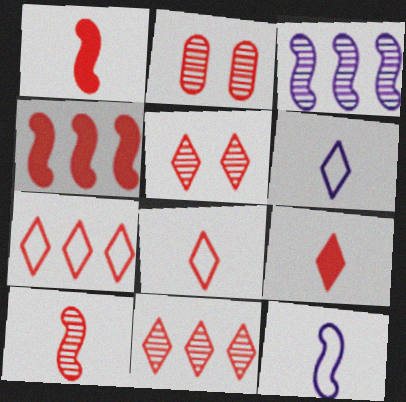[[1, 2, 7], 
[2, 4, 8], 
[2, 10, 11], 
[5, 7, 9]]